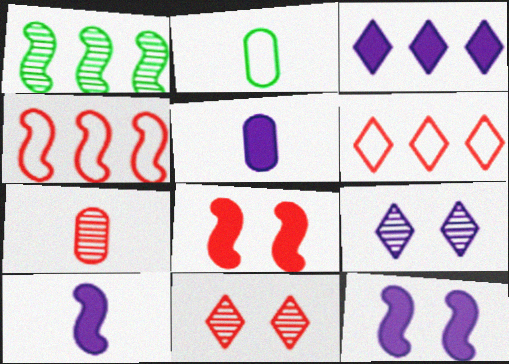[[1, 7, 9], 
[2, 5, 7], 
[3, 5, 12], 
[6, 7, 8]]